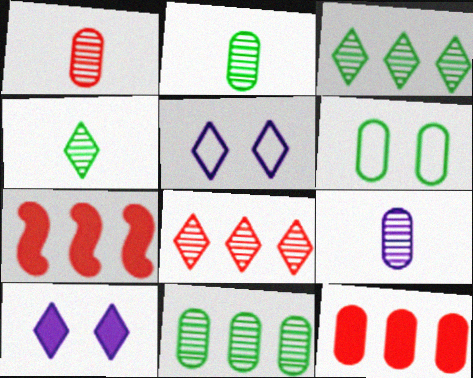[[1, 2, 9], 
[2, 5, 7], 
[6, 9, 12]]